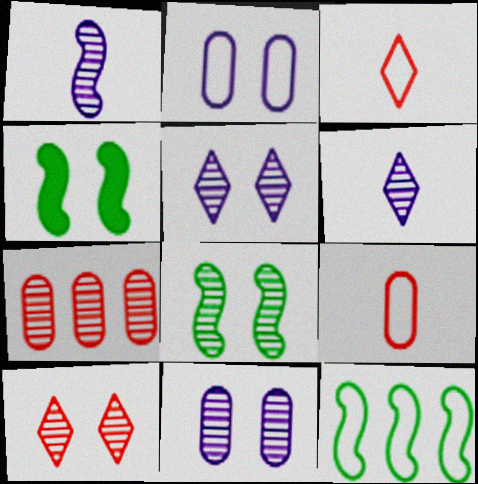[[2, 3, 12], 
[2, 4, 10], 
[6, 7, 8], 
[8, 10, 11]]